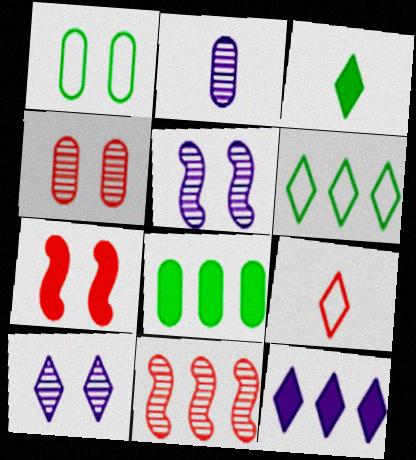[[1, 7, 10], 
[2, 6, 7], 
[5, 8, 9]]